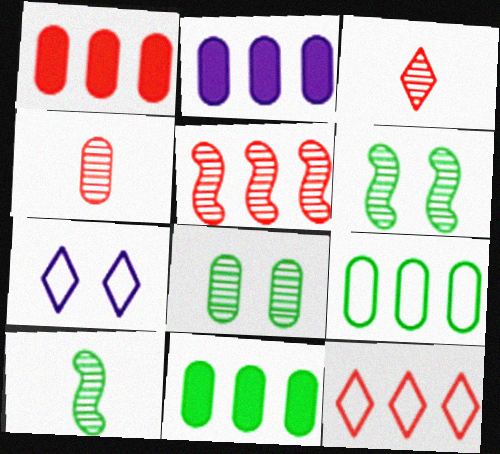[[1, 2, 11], 
[1, 5, 12], 
[1, 7, 10]]